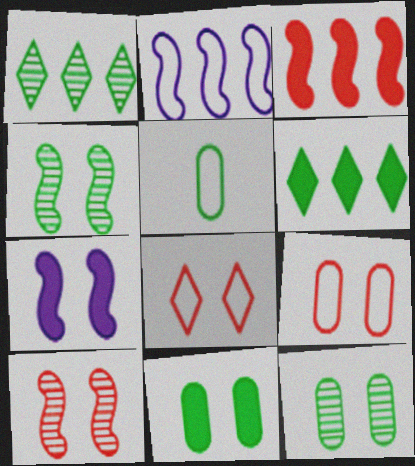[[2, 5, 8], 
[4, 5, 6], 
[7, 8, 12]]